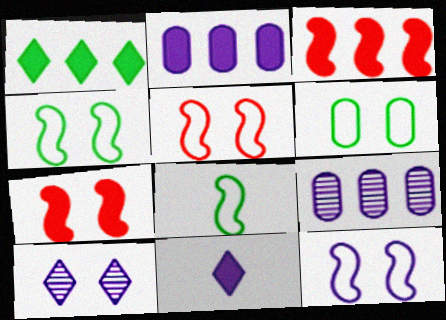[[1, 2, 3], 
[4, 5, 12], 
[6, 7, 10], 
[9, 11, 12]]